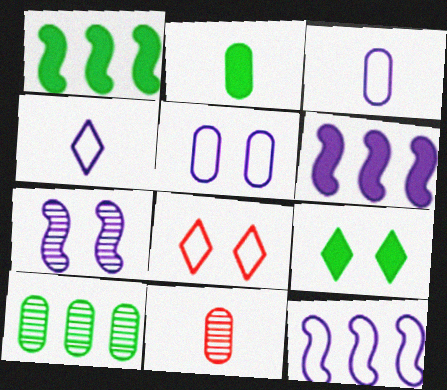[[1, 2, 9], 
[2, 3, 11], 
[4, 5, 12], 
[9, 11, 12]]